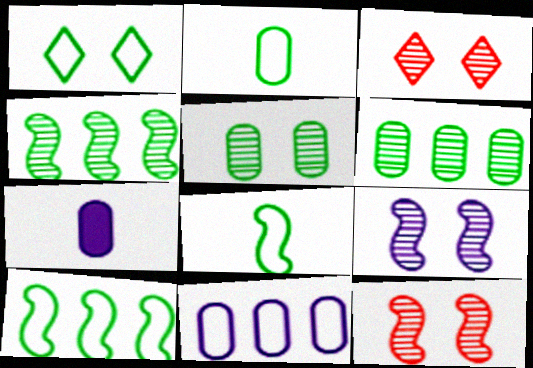[[1, 2, 10], 
[3, 5, 9], 
[3, 7, 10]]